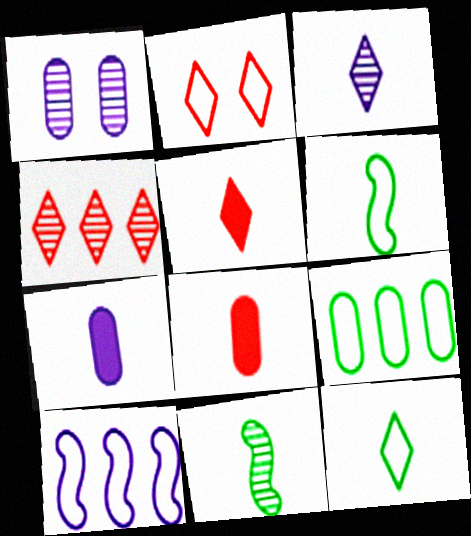[[1, 4, 11], 
[1, 8, 9], 
[2, 4, 5], 
[3, 5, 12], 
[3, 6, 8]]